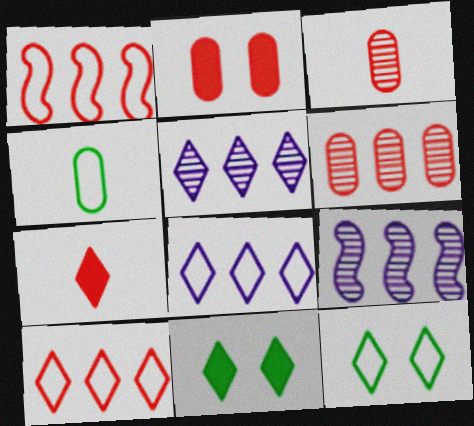[[5, 7, 12]]